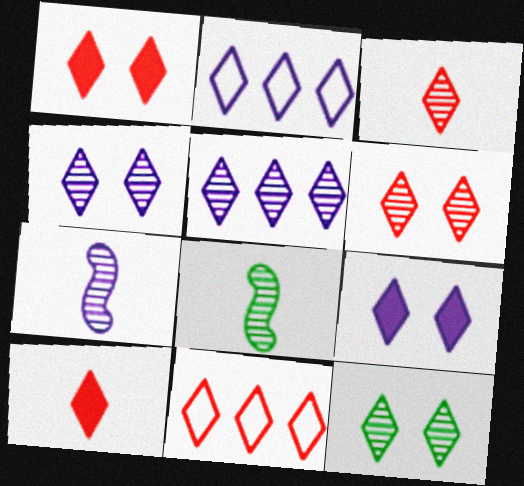[[1, 3, 11], 
[2, 10, 12], 
[3, 5, 12], 
[4, 6, 12], 
[6, 10, 11]]